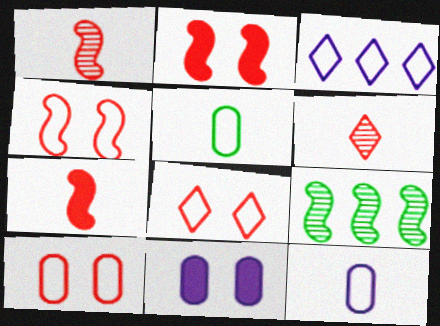[[3, 4, 5], 
[4, 8, 10]]